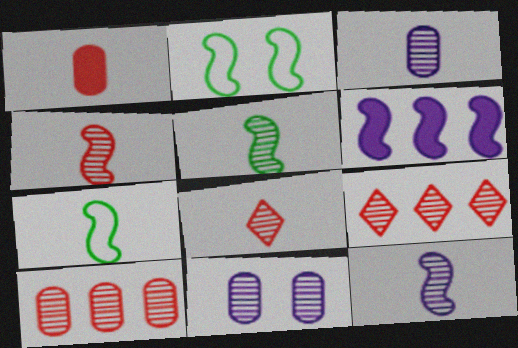[[2, 4, 6], 
[3, 5, 8], 
[4, 5, 12], 
[5, 9, 11]]